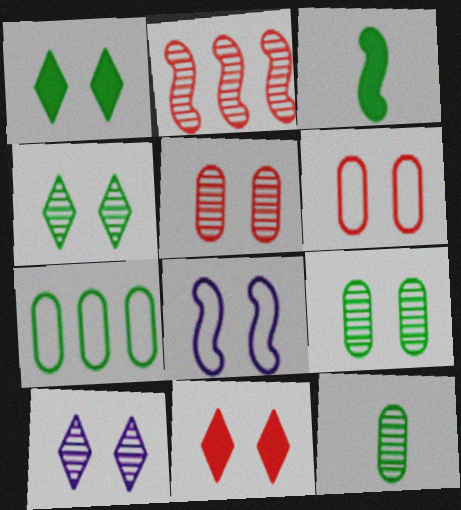[[1, 5, 8], 
[2, 3, 8], 
[2, 10, 12], 
[3, 4, 7], 
[8, 9, 11]]